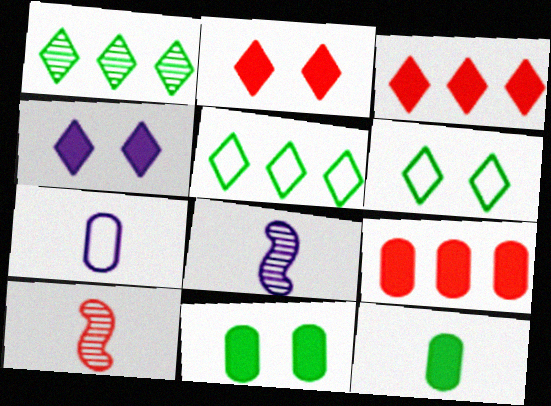[[6, 8, 9]]